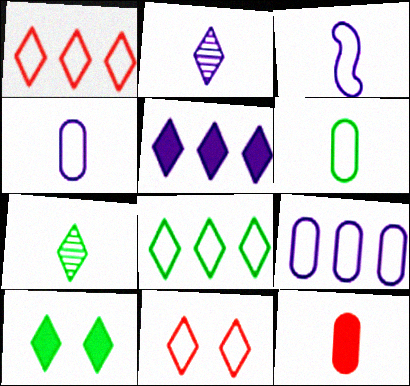[[1, 2, 10], 
[3, 7, 12], 
[5, 7, 11], 
[7, 8, 10]]